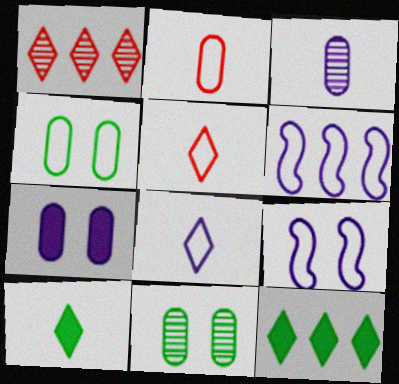[[4, 5, 6]]